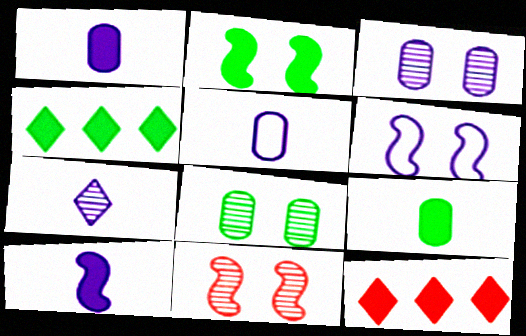[[1, 2, 12], 
[2, 4, 9], 
[2, 6, 11], 
[4, 5, 11], 
[5, 7, 10]]